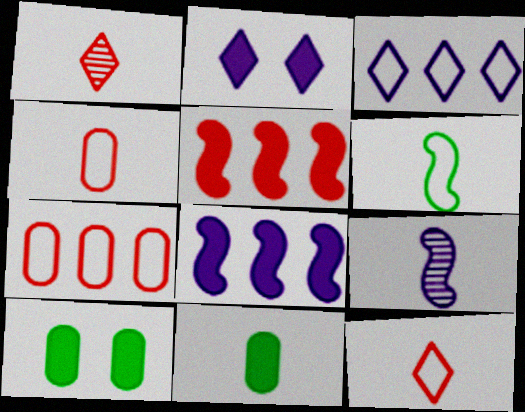[[2, 5, 11], 
[9, 11, 12]]